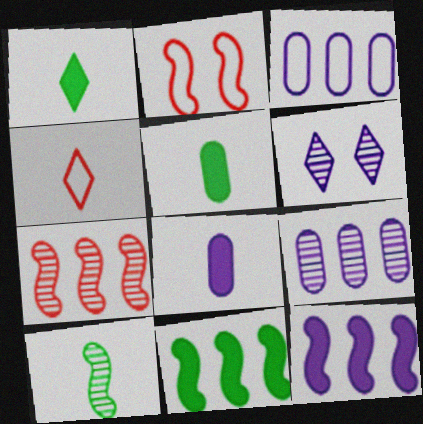[[1, 2, 9], 
[2, 10, 12], 
[4, 8, 10]]